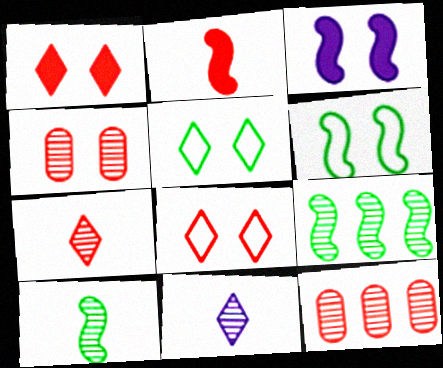[[2, 8, 12], 
[3, 4, 5], 
[4, 9, 11]]